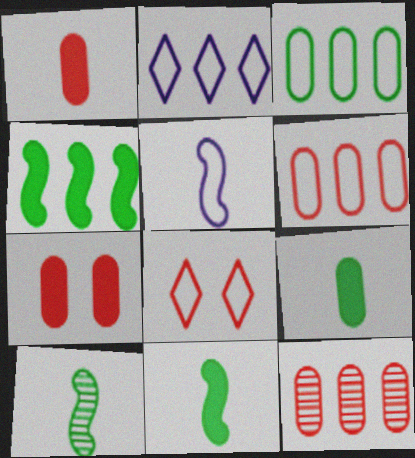[[2, 4, 12], 
[2, 7, 10], 
[3, 5, 8]]